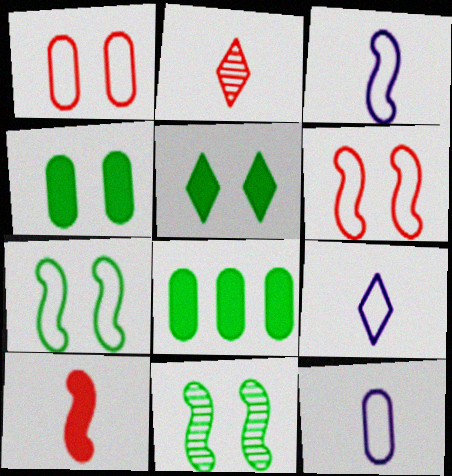[[3, 9, 12]]